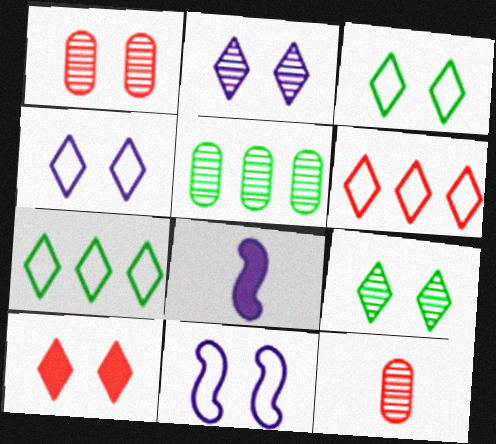[[1, 7, 8], 
[2, 3, 10], 
[4, 9, 10]]